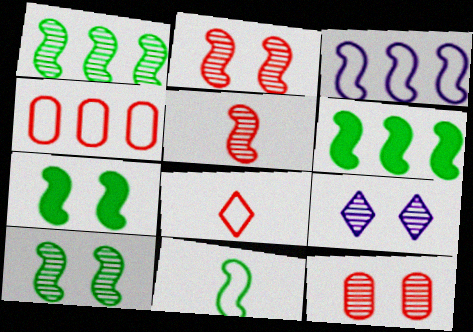[[1, 7, 11], 
[3, 5, 7], 
[6, 10, 11], 
[9, 10, 12]]